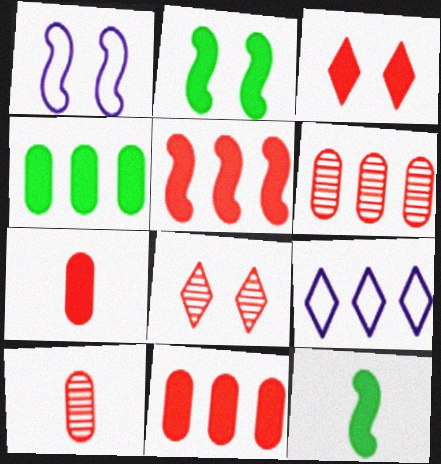[[2, 9, 10], 
[3, 5, 7]]